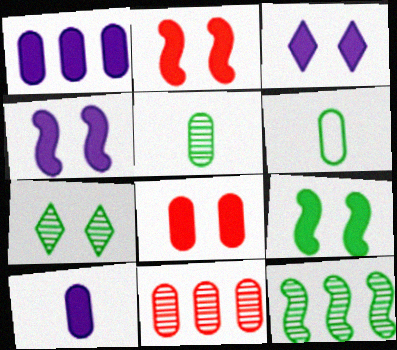[[2, 4, 9], 
[3, 8, 9], 
[5, 7, 12]]